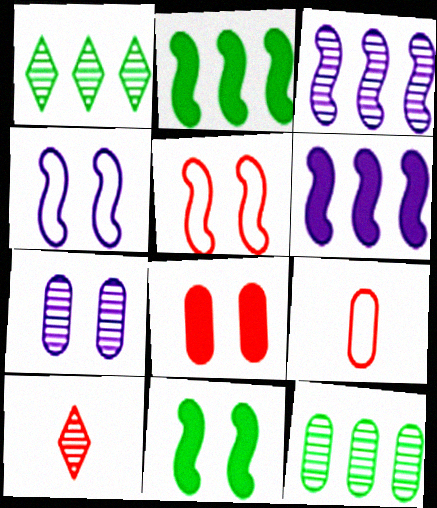[]